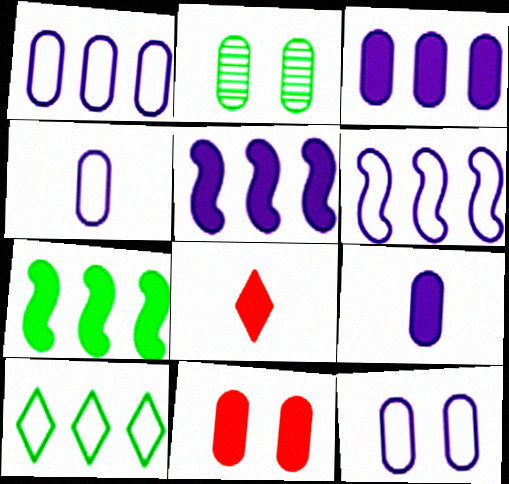[[1, 4, 12], 
[2, 6, 8], 
[2, 11, 12]]